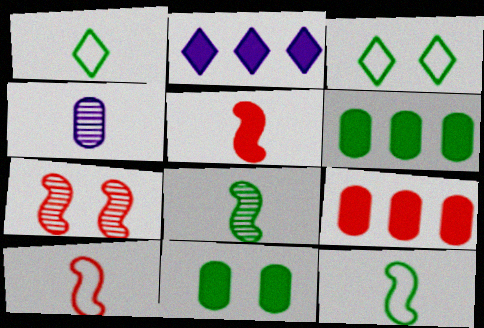[[1, 4, 5], 
[2, 5, 11], 
[3, 6, 8]]